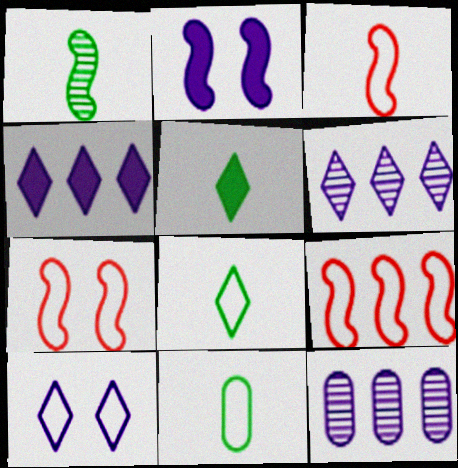[[1, 2, 9], 
[1, 5, 11], 
[3, 7, 9], 
[5, 7, 12], 
[9, 10, 11]]